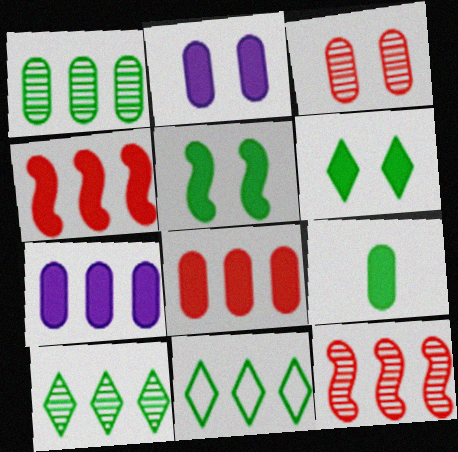[[2, 8, 9], 
[7, 11, 12]]